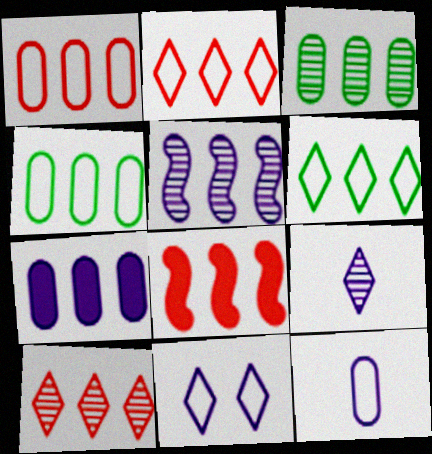[[1, 3, 7], 
[1, 8, 10], 
[3, 5, 10]]